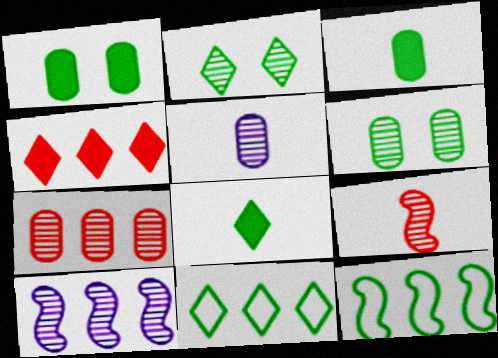[[2, 3, 12], 
[2, 8, 11], 
[5, 6, 7], 
[6, 8, 12]]